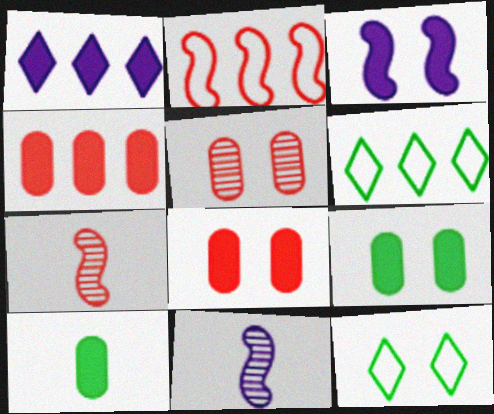[[3, 5, 12], 
[4, 11, 12], 
[6, 8, 11]]